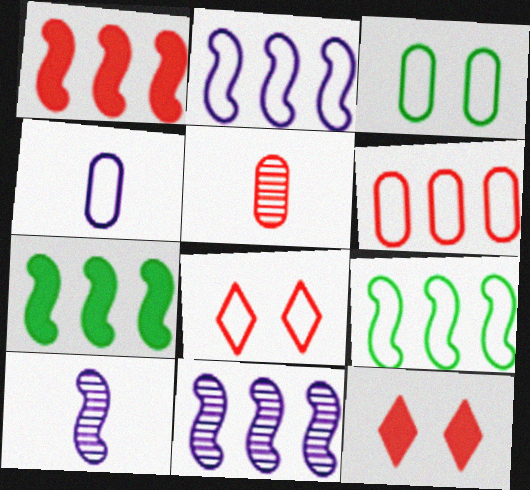[[1, 5, 8], 
[1, 9, 11], 
[3, 4, 6], 
[4, 8, 9]]